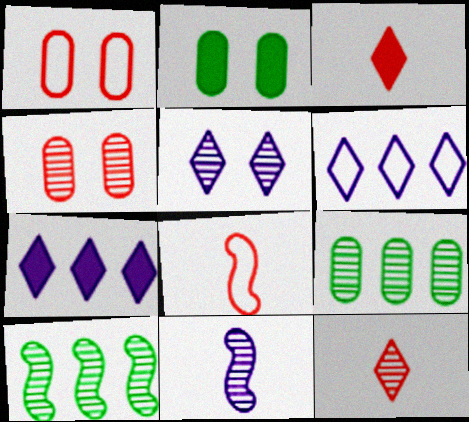[]